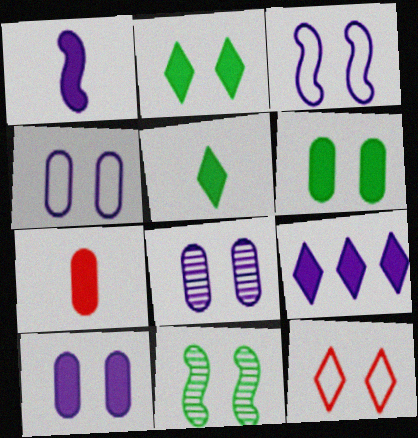[[1, 5, 7], 
[1, 9, 10], 
[4, 8, 10], 
[10, 11, 12]]